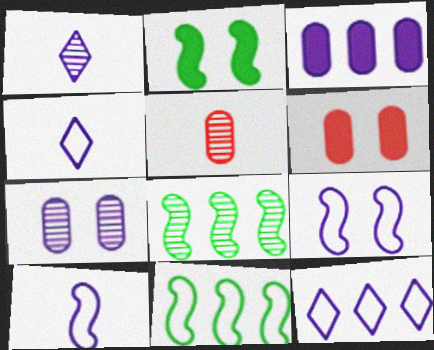[[1, 3, 9], 
[1, 6, 11], 
[2, 5, 12], 
[4, 6, 8]]